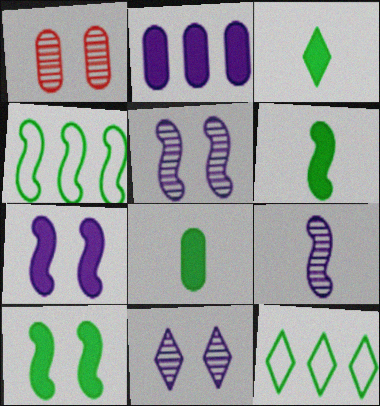[[3, 6, 8]]